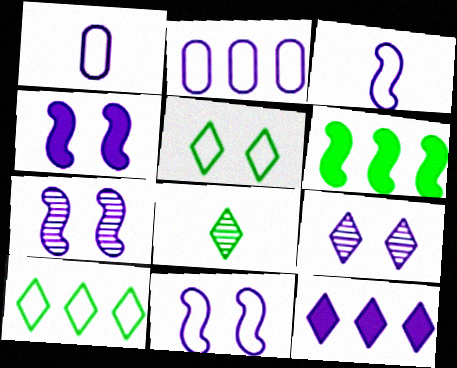[[1, 7, 12], 
[4, 7, 11]]